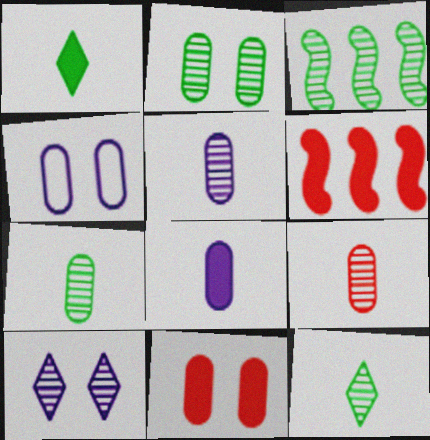[[2, 3, 12], 
[2, 4, 11], 
[3, 9, 10], 
[4, 6, 12], 
[5, 7, 9]]